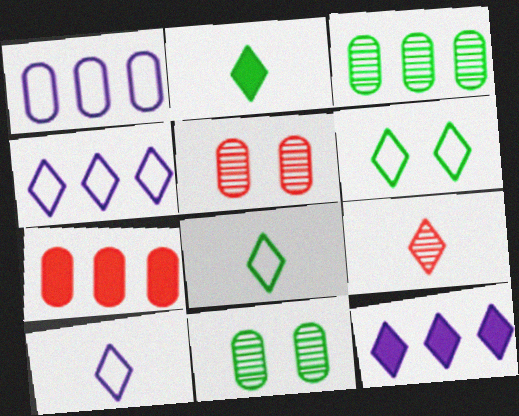[[1, 3, 7], 
[2, 9, 10], 
[6, 9, 12]]